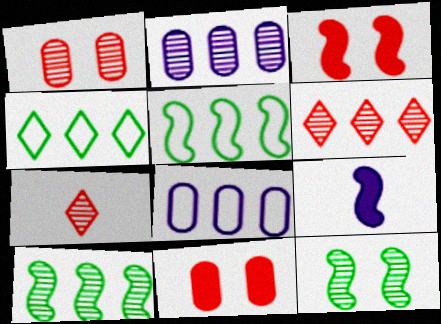[[1, 4, 9], 
[2, 6, 10], 
[2, 7, 12]]